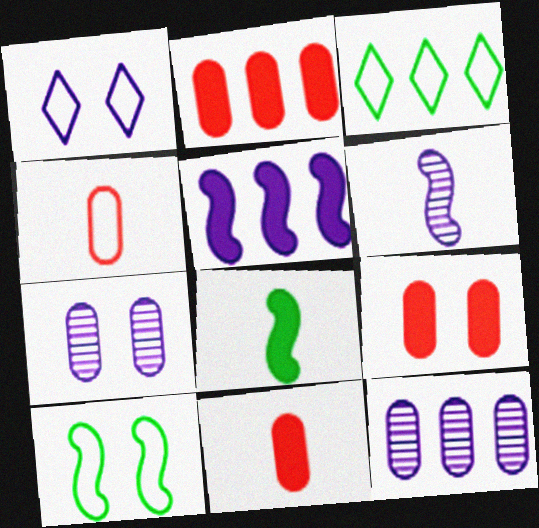[[2, 9, 11], 
[3, 6, 9]]